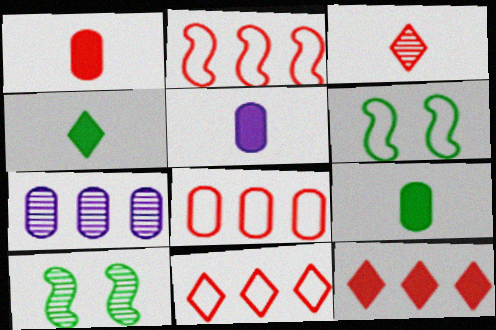[[1, 5, 9], 
[2, 8, 11], 
[3, 7, 10], 
[5, 10, 11]]